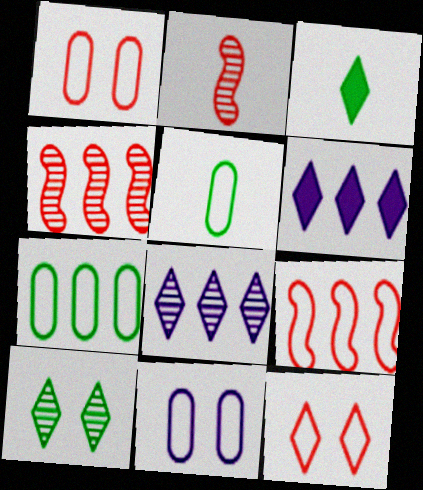[[3, 4, 11], 
[3, 8, 12], 
[4, 6, 7]]